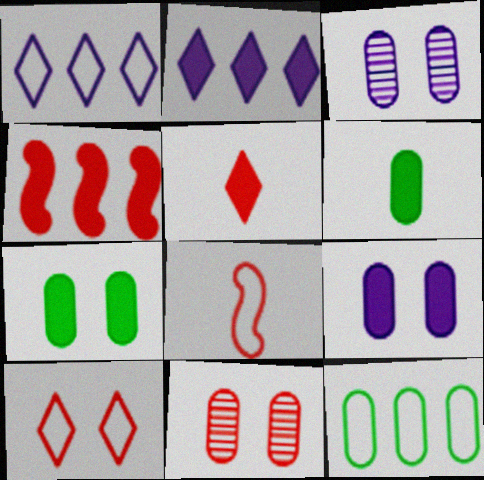[]